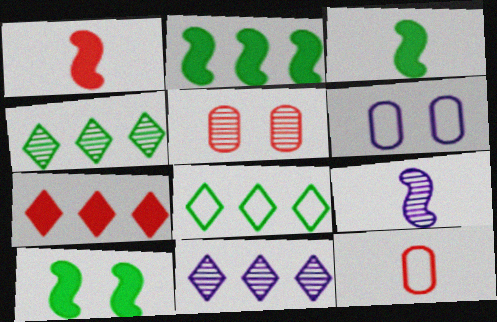[[1, 4, 6], 
[2, 3, 10], 
[4, 5, 9], 
[7, 8, 11], 
[10, 11, 12]]